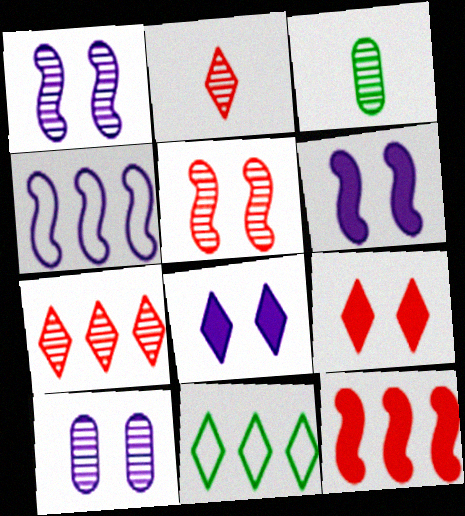[[1, 3, 7], 
[2, 8, 11], 
[3, 4, 9]]